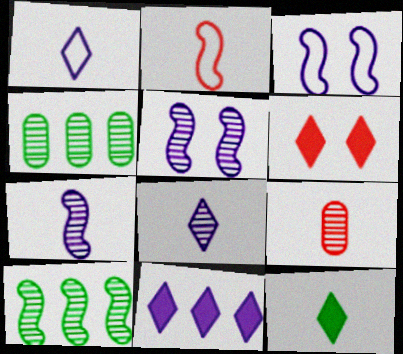[[6, 11, 12]]